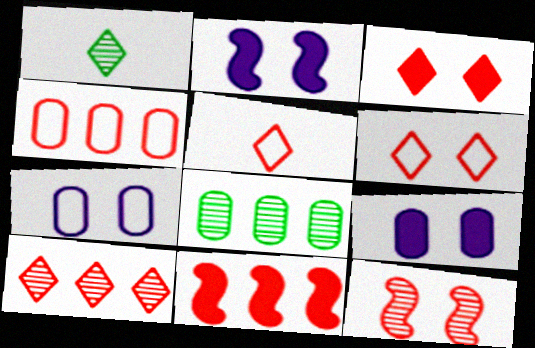[[1, 2, 4], 
[1, 7, 11], 
[2, 5, 8], 
[3, 5, 10], 
[4, 10, 11]]